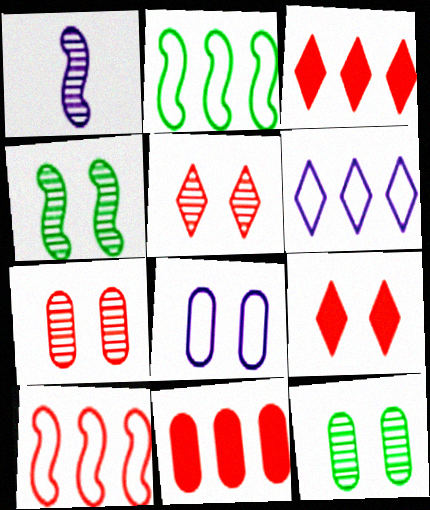[[4, 8, 9]]